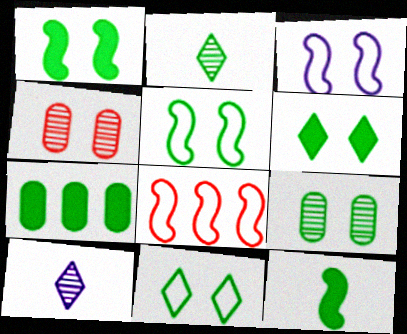[[1, 9, 11], 
[2, 5, 7], 
[3, 4, 6], 
[5, 6, 9], 
[6, 7, 12]]